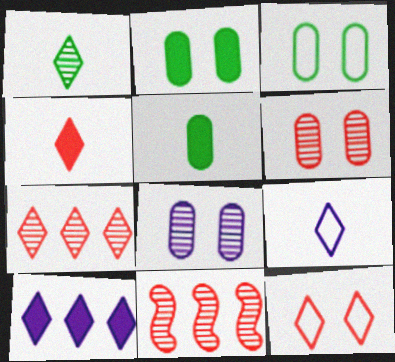[[1, 4, 9], 
[1, 8, 11], 
[1, 10, 12], 
[2, 9, 11], 
[4, 7, 12]]